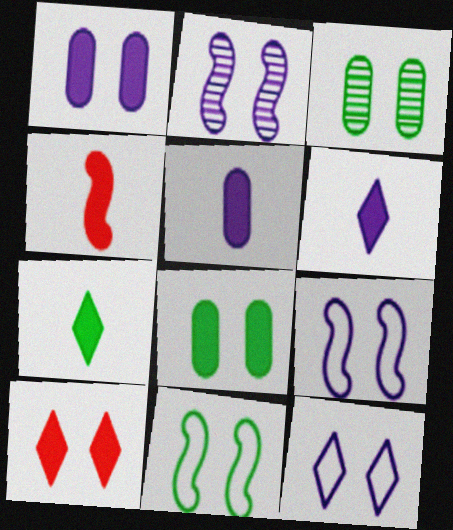[[1, 2, 12], 
[3, 9, 10], 
[4, 5, 7]]